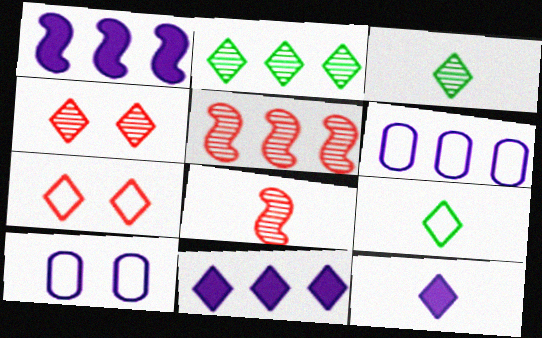[[2, 7, 12], 
[3, 7, 11], 
[4, 9, 11]]